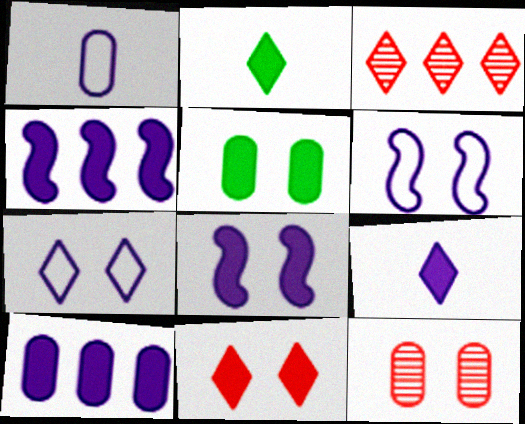[[2, 3, 7], 
[5, 8, 11], 
[8, 9, 10]]